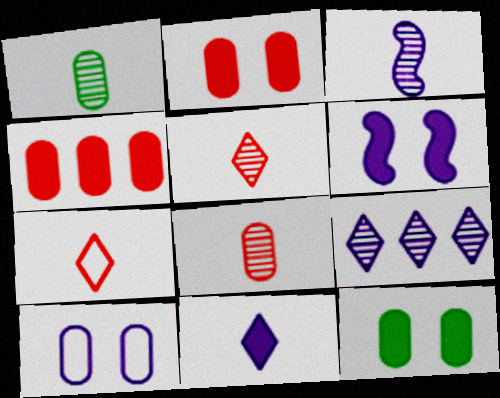[[1, 3, 5], 
[1, 4, 10]]